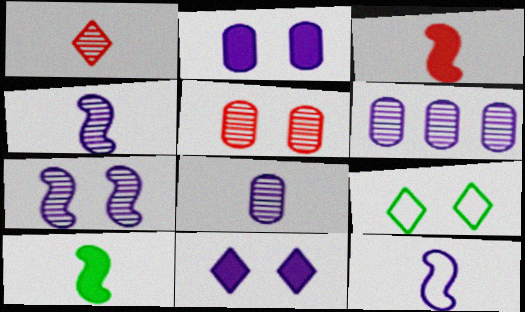[[3, 6, 9], 
[6, 11, 12]]